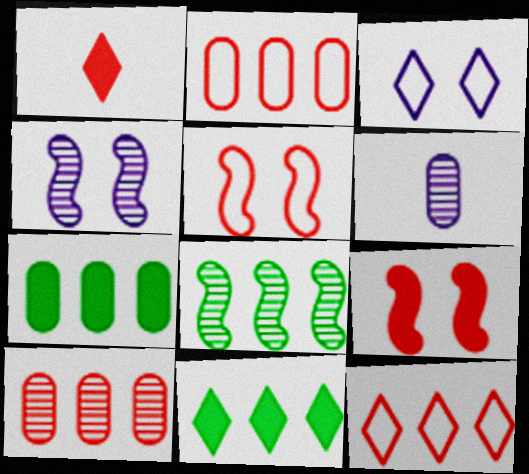[[1, 5, 10], 
[5, 6, 11]]